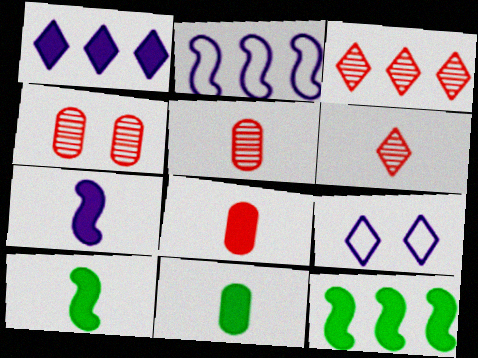[[5, 9, 12]]